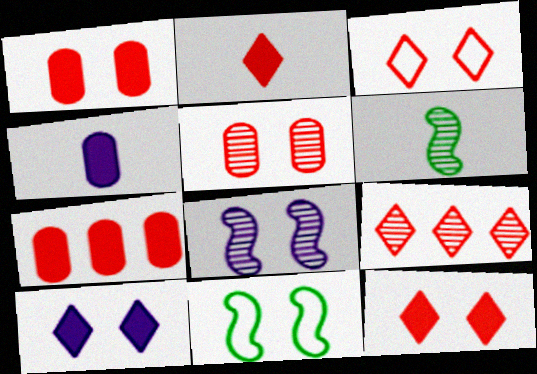[[2, 3, 9], 
[4, 9, 11], 
[5, 10, 11]]